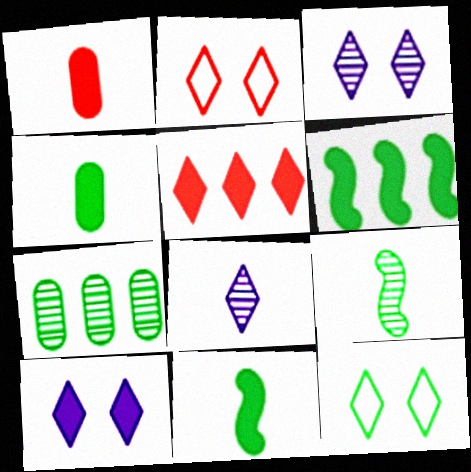[[1, 6, 10], 
[5, 8, 12], 
[7, 11, 12]]